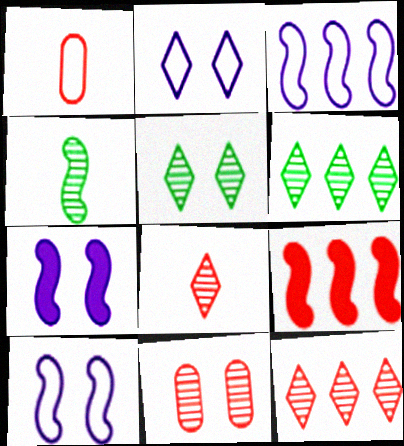[[1, 6, 7], 
[4, 9, 10]]